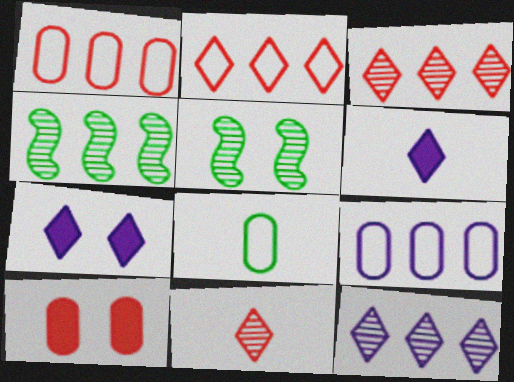[[1, 5, 6]]